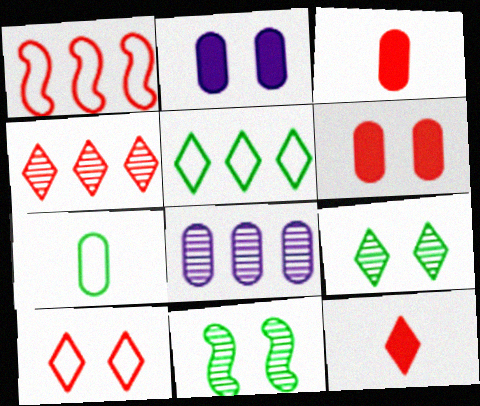[[2, 10, 11], 
[4, 10, 12], 
[6, 7, 8]]